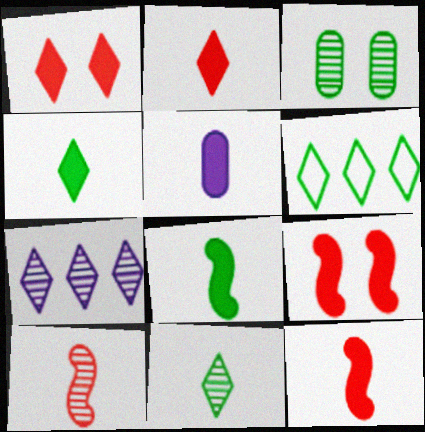[[2, 5, 8], 
[3, 6, 8], 
[3, 7, 10], 
[4, 5, 12]]